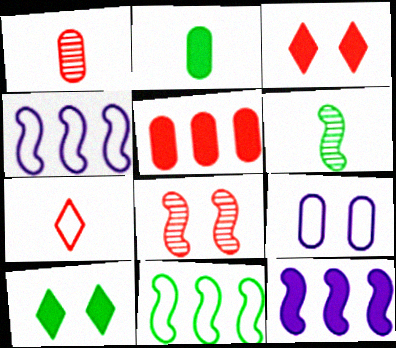[[1, 4, 10], 
[2, 3, 12], 
[5, 7, 8], 
[7, 9, 11], 
[8, 9, 10]]